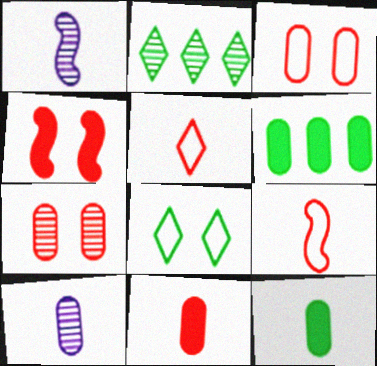[[1, 2, 7], 
[1, 5, 12], 
[3, 6, 10]]